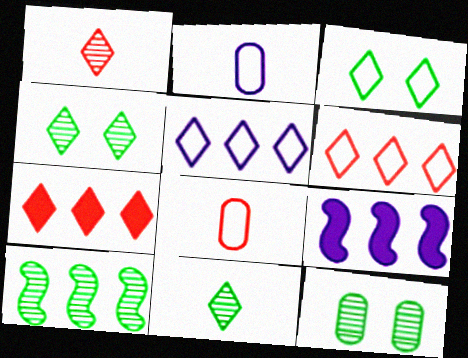[[4, 8, 9], 
[10, 11, 12]]